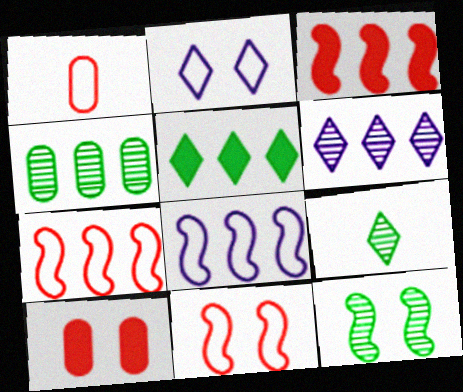[[2, 10, 12], 
[4, 9, 12], 
[8, 9, 10]]